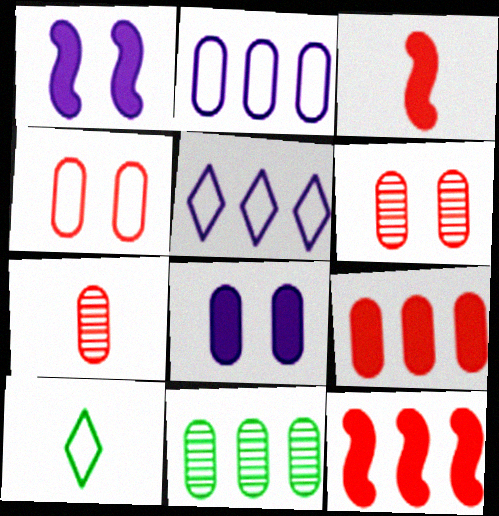[[2, 9, 11], 
[4, 7, 9], 
[5, 11, 12]]